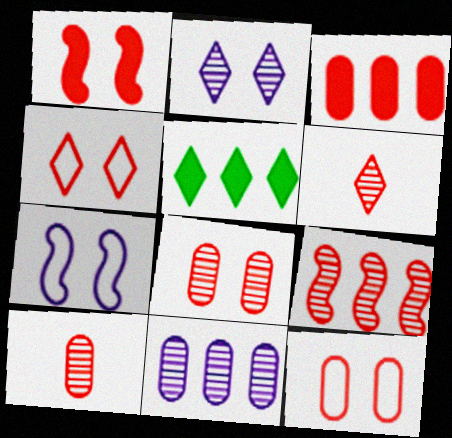[[1, 4, 8], 
[3, 10, 12], 
[5, 7, 10], 
[6, 8, 9]]